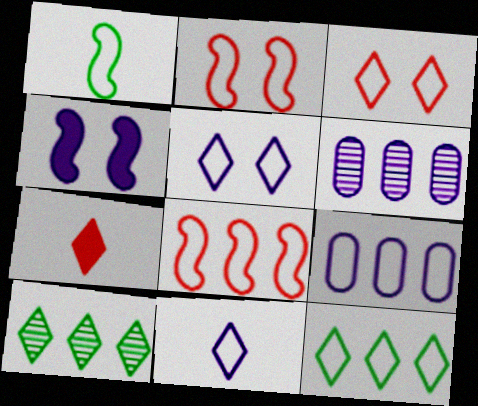[[1, 3, 9], 
[3, 11, 12], 
[4, 6, 11], 
[5, 7, 10], 
[8, 9, 12]]